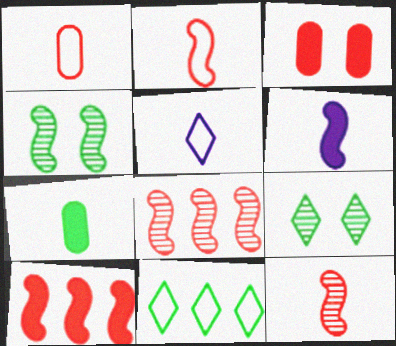[[4, 7, 11], 
[5, 7, 12]]